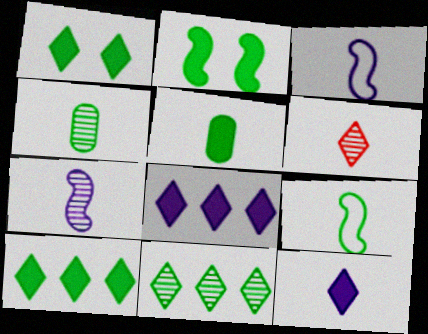[[2, 5, 10], 
[3, 5, 6], 
[4, 6, 7]]